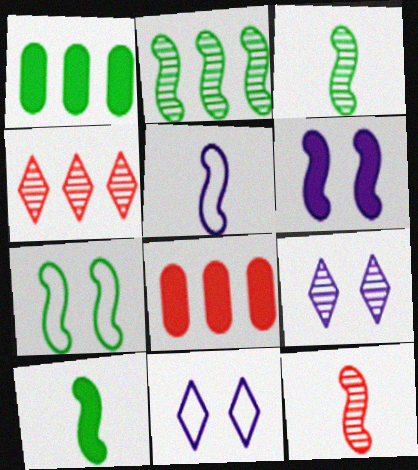[[1, 11, 12], 
[2, 7, 10], 
[3, 8, 11], 
[5, 10, 12]]